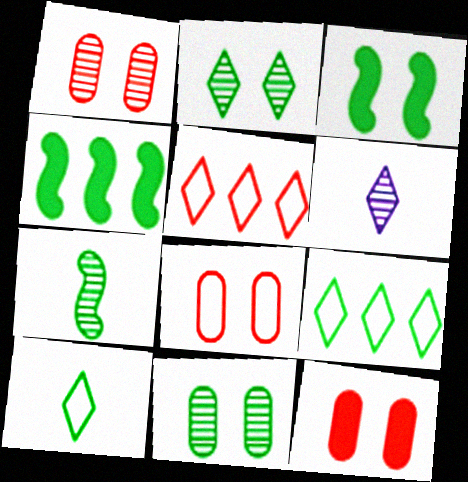[[1, 8, 12], 
[4, 6, 8], 
[4, 10, 11]]